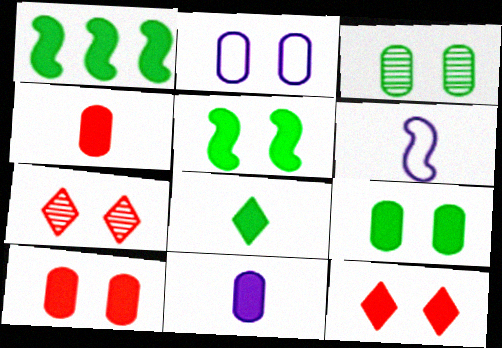[[1, 8, 9], 
[1, 11, 12], 
[2, 3, 10], 
[2, 5, 7]]